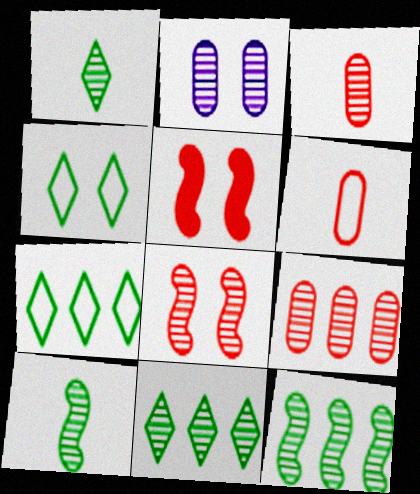[[2, 4, 5]]